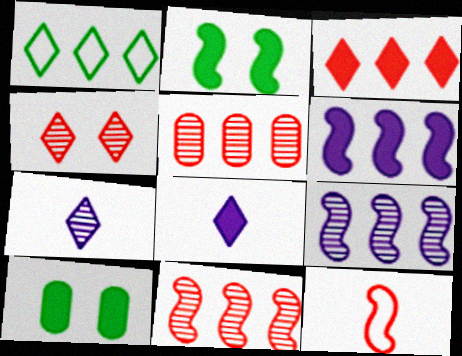[[1, 4, 8], 
[1, 5, 6], 
[2, 9, 12]]